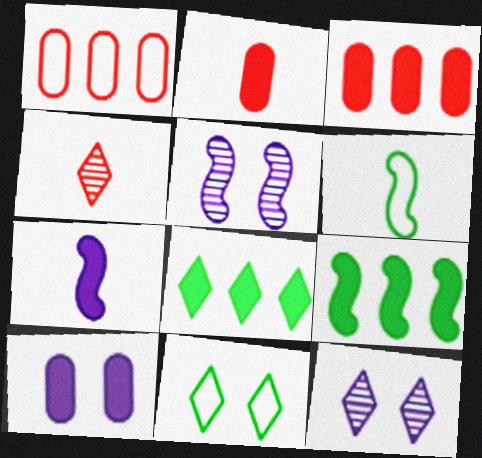[[3, 6, 12]]